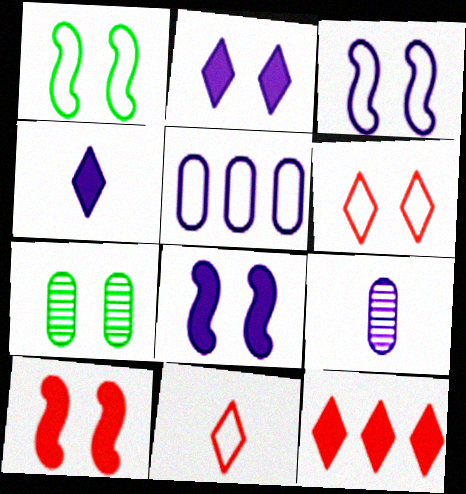[[1, 5, 11], 
[1, 9, 12], 
[6, 7, 8]]